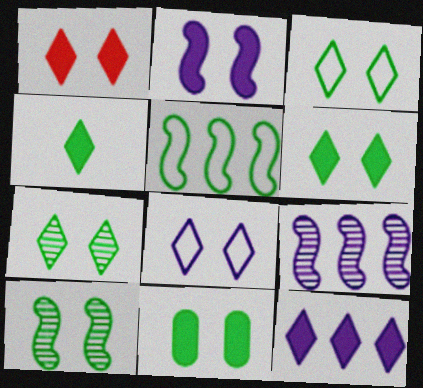[[1, 2, 11], 
[1, 4, 12], 
[1, 7, 8], 
[3, 6, 7], 
[3, 10, 11]]